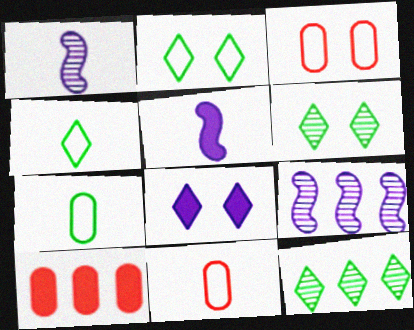[[1, 2, 10], 
[3, 5, 12]]